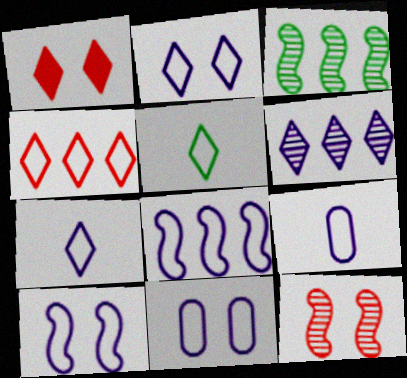[[1, 3, 9], 
[1, 5, 6], 
[2, 4, 5], 
[2, 8, 9], 
[2, 10, 11], 
[7, 8, 11]]